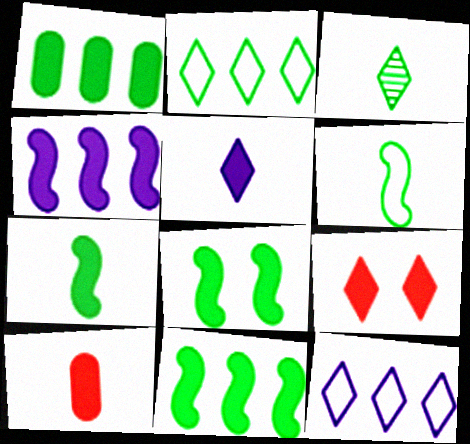[[3, 9, 12], 
[5, 7, 10], 
[7, 8, 11]]